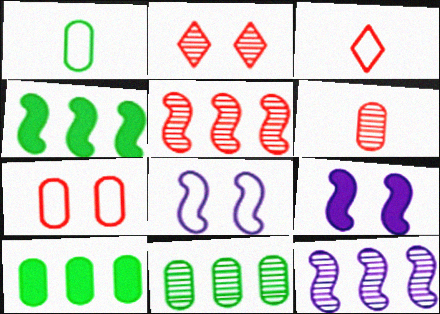[[2, 5, 6], 
[3, 9, 11]]